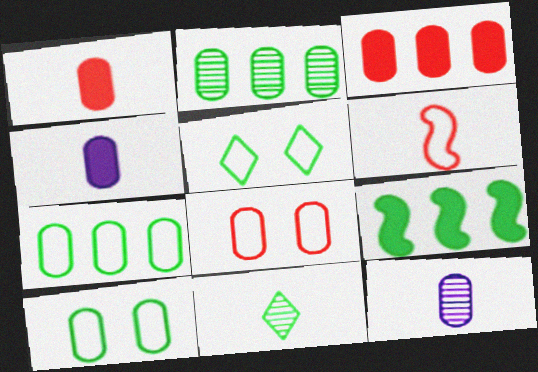[[2, 4, 8], 
[3, 10, 12], 
[4, 6, 11], 
[9, 10, 11]]